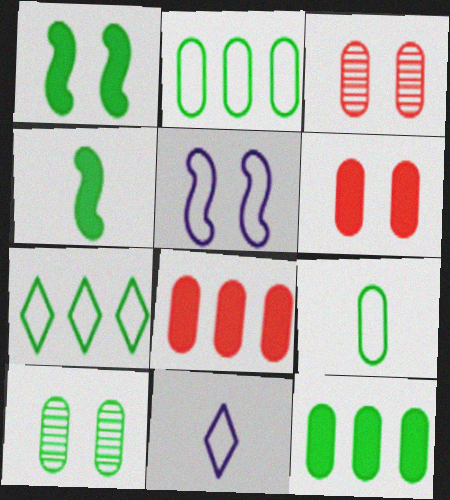[[4, 7, 10], 
[9, 10, 12]]